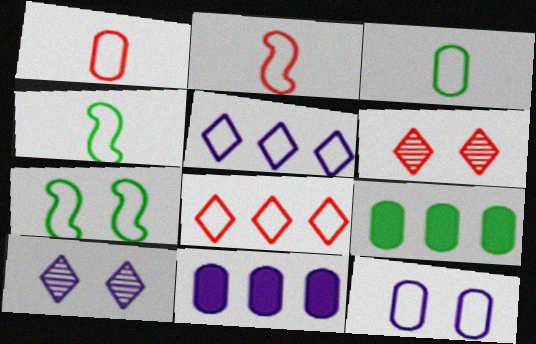[[1, 5, 7], 
[2, 9, 10], 
[4, 6, 11], 
[4, 8, 12]]